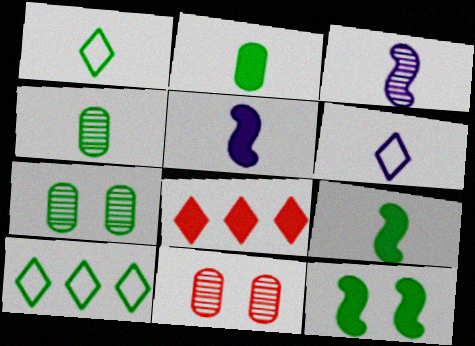[[1, 4, 9], 
[4, 10, 12], 
[5, 10, 11], 
[7, 9, 10]]